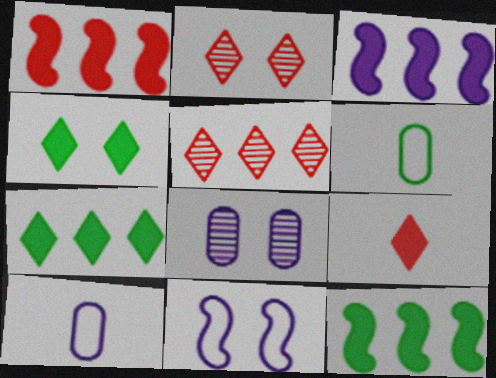[[1, 3, 12], 
[2, 3, 6], 
[2, 10, 12]]